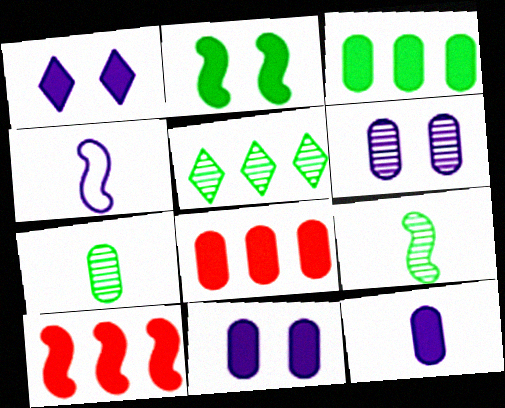[]